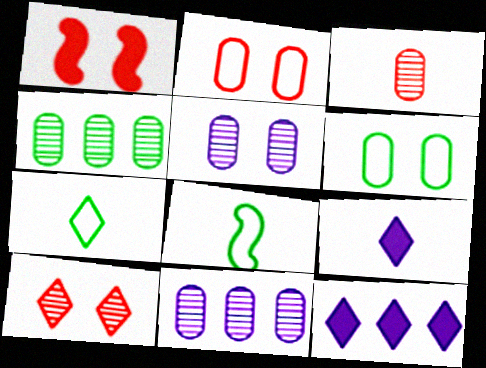[[1, 2, 10], 
[1, 7, 11], 
[3, 4, 5], 
[3, 8, 9], 
[7, 10, 12]]